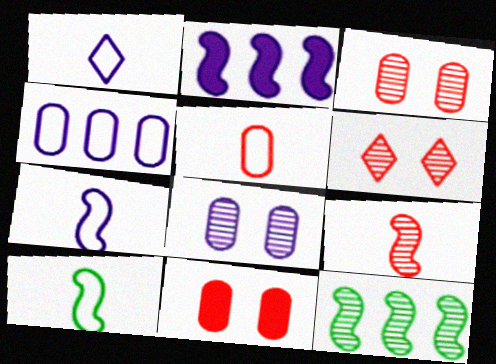[[1, 2, 8], 
[1, 5, 10], 
[1, 11, 12]]